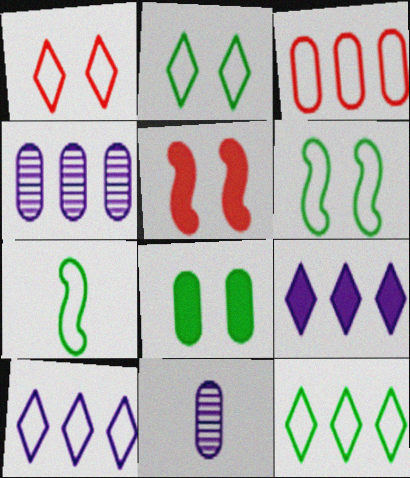[[3, 8, 11], 
[5, 11, 12]]